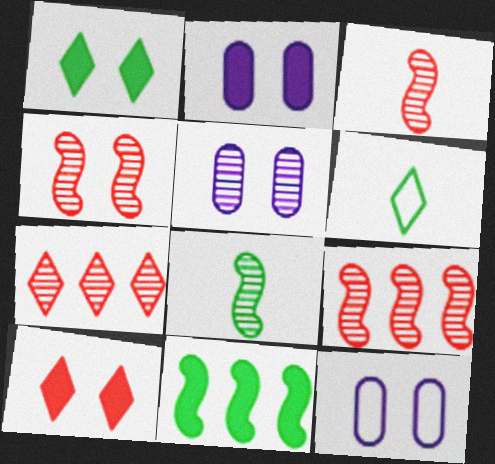[[1, 4, 12], 
[2, 5, 12], 
[2, 6, 9], 
[3, 4, 9], 
[5, 7, 8]]